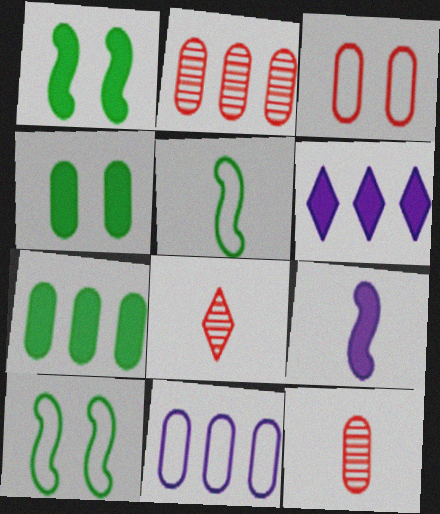[[1, 8, 11], 
[2, 7, 11], 
[4, 11, 12], 
[6, 10, 12]]